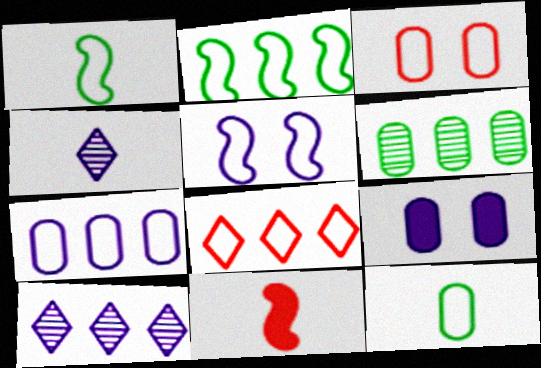[[2, 7, 8], 
[3, 7, 12], 
[4, 11, 12], 
[5, 8, 12]]